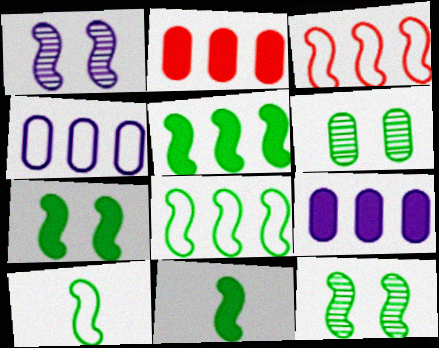[[1, 3, 11], 
[5, 7, 11], 
[5, 10, 12], 
[8, 11, 12]]